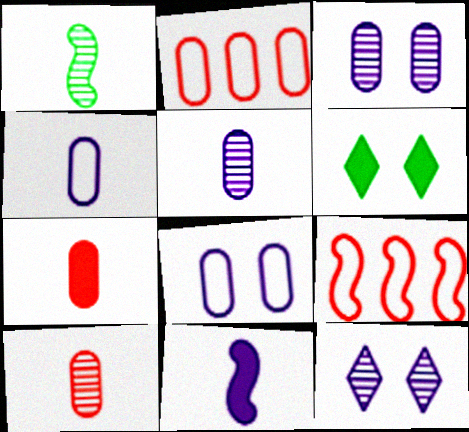[[5, 6, 9]]